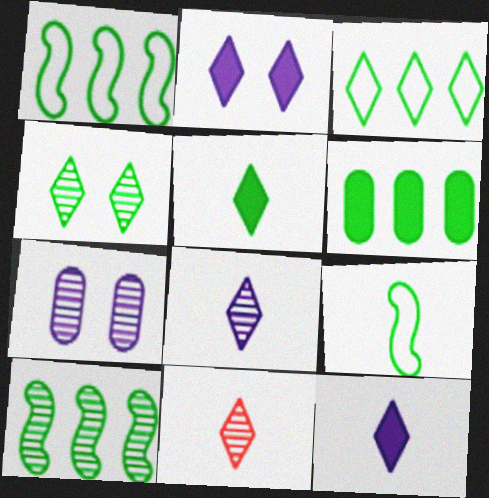[[2, 3, 11], 
[3, 4, 5], 
[3, 6, 10], 
[4, 6, 9], 
[7, 10, 11]]